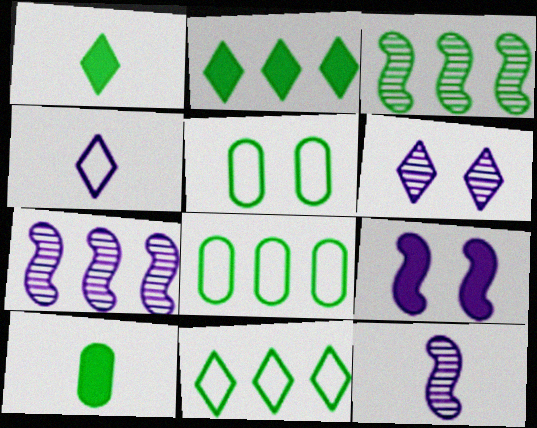[[1, 3, 5], 
[2, 3, 8]]